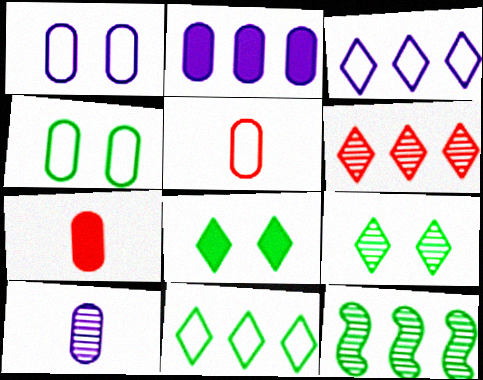[[1, 2, 10]]